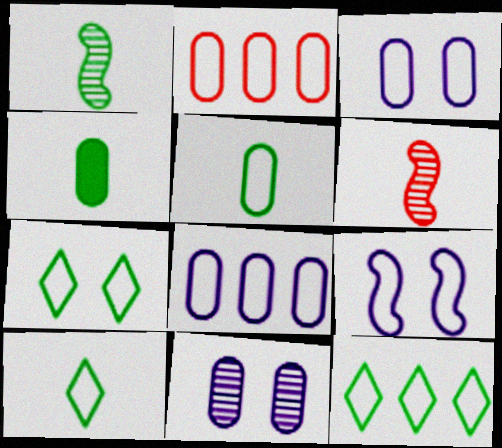[[1, 4, 10], 
[2, 3, 5], 
[2, 4, 11], 
[2, 9, 10], 
[7, 10, 12]]